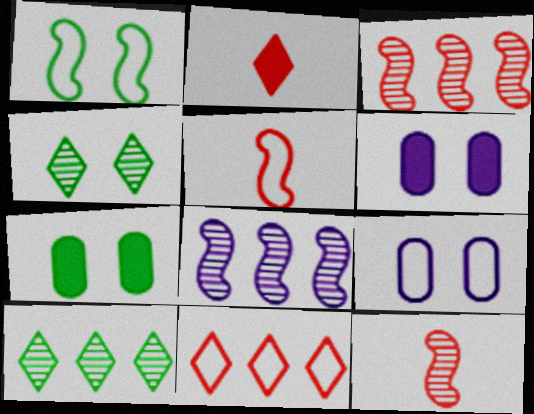[[1, 4, 7], 
[5, 6, 10]]